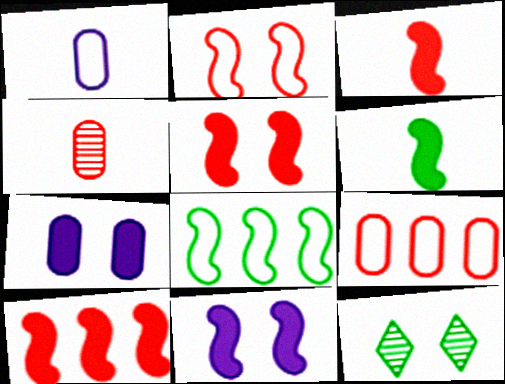[[1, 10, 12], 
[2, 7, 12], 
[3, 5, 10], 
[6, 10, 11]]